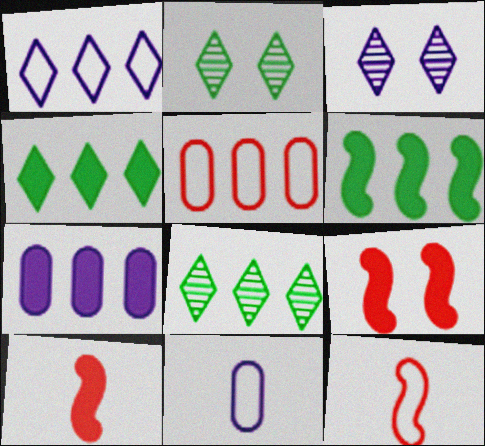[[2, 7, 12], 
[8, 9, 11]]